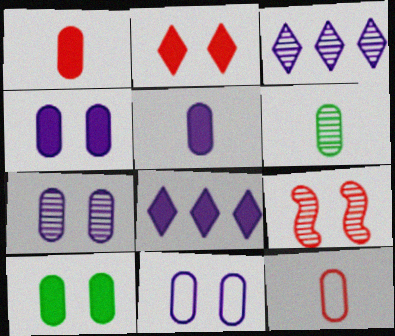[[3, 6, 9], 
[4, 7, 11], 
[5, 6, 12]]